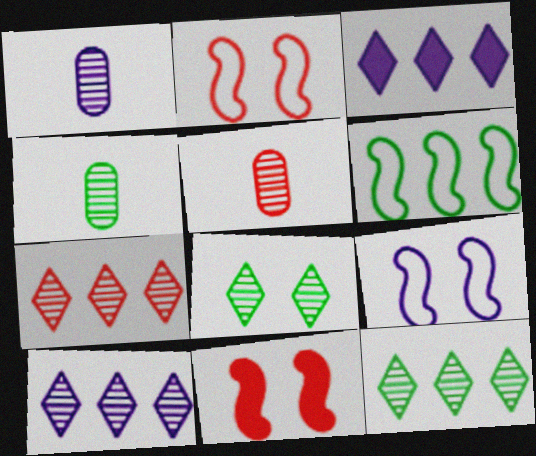[[1, 3, 9], 
[1, 4, 5], 
[2, 3, 4], 
[7, 10, 12]]